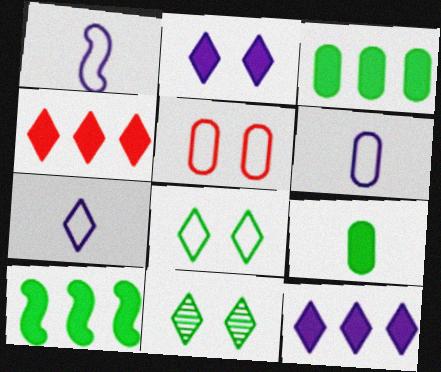[[1, 6, 7], 
[4, 7, 11]]